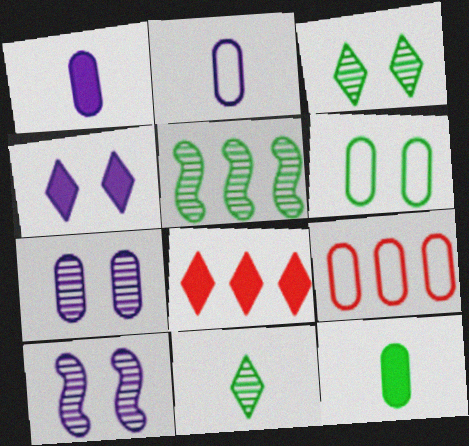[[2, 6, 9], 
[7, 9, 12]]